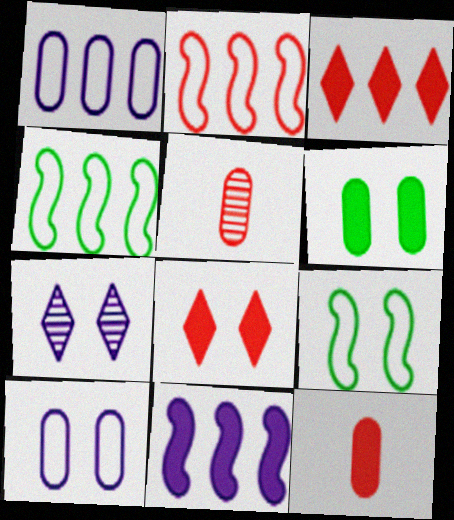[[1, 5, 6], 
[2, 5, 8], 
[4, 7, 12]]